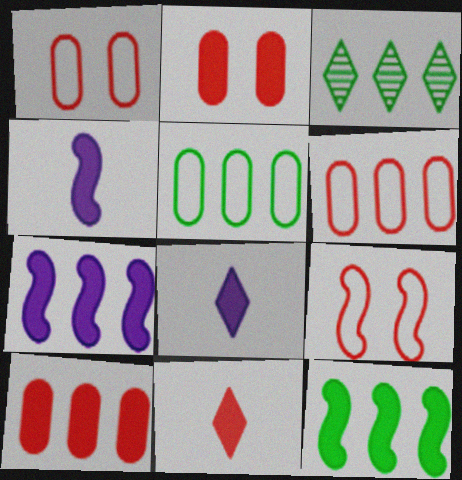[[1, 3, 4], 
[2, 8, 12], 
[3, 5, 12], 
[3, 6, 7]]